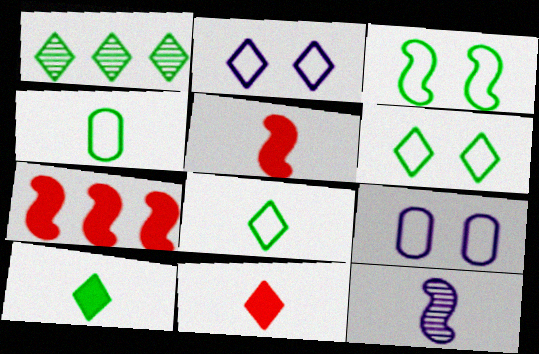[[1, 2, 11], 
[1, 5, 9], 
[1, 6, 10], 
[3, 7, 12], 
[4, 11, 12]]